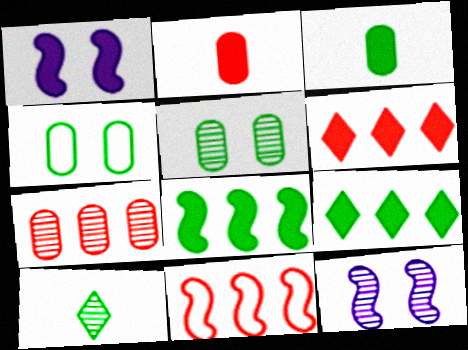[[1, 2, 9], 
[1, 3, 6], 
[4, 8, 10], 
[6, 7, 11], 
[7, 10, 12]]